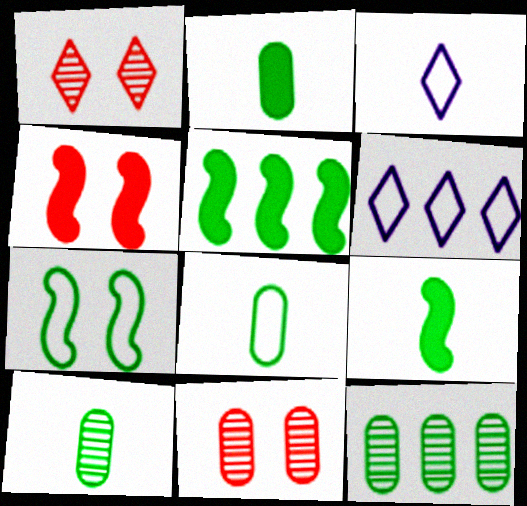[[2, 8, 10], 
[3, 4, 12], 
[3, 5, 11], 
[4, 6, 10], 
[6, 9, 11]]